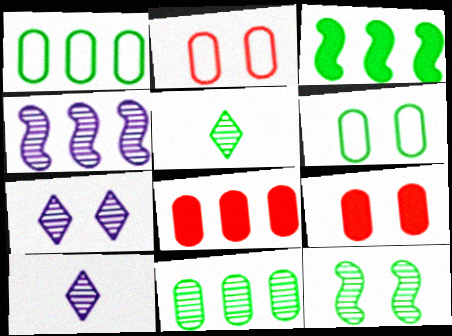[[2, 3, 10], 
[3, 5, 6], 
[5, 11, 12]]